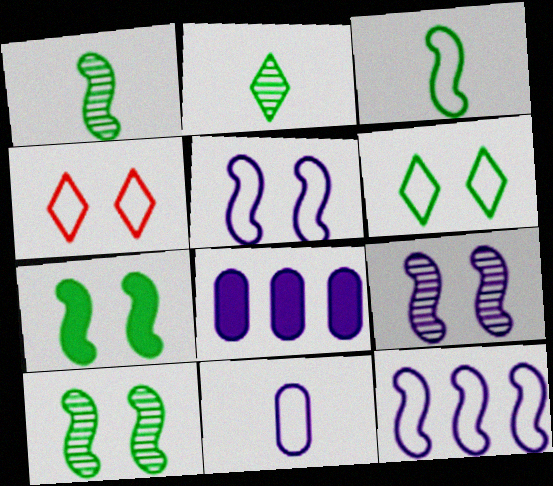[[1, 4, 8]]